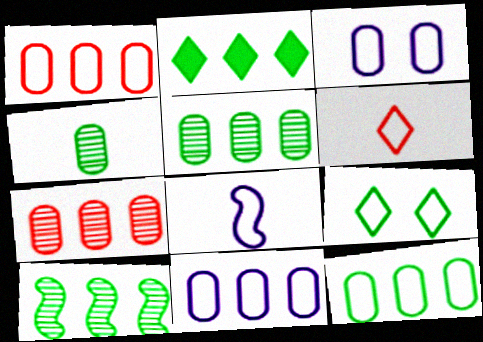[[1, 8, 9], 
[1, 11, 12], 
[2, 10, 12]]